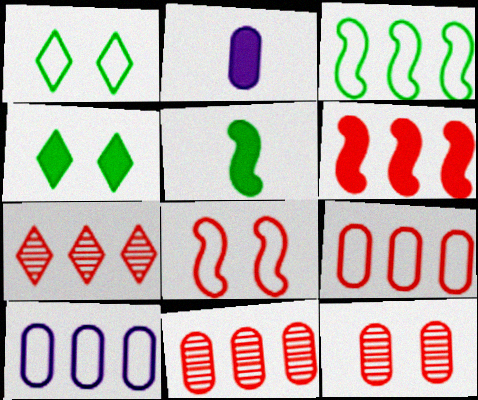[[2, 4, 6], 
[6, 7, 9]]